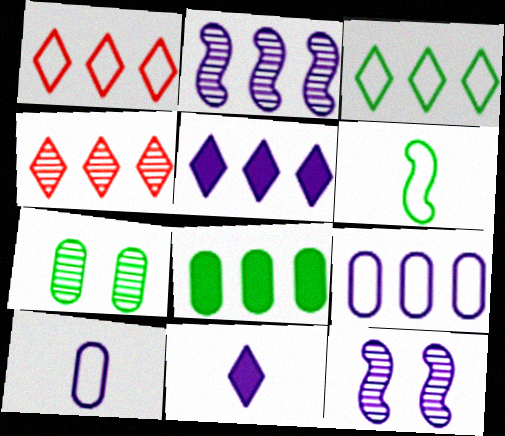[[1, 2, 8], 
[2, 5, 9], 
[3, 4, 5], 
[5, 10, 12], 
[9, 11, 12]]